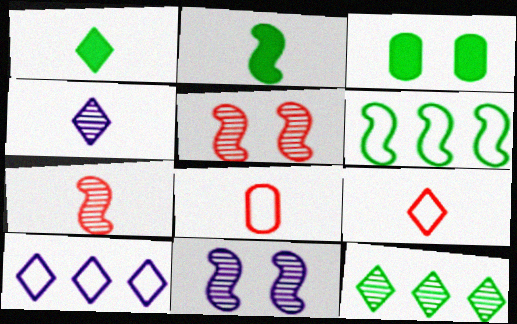[[1, 4, 9], 
[2, 4, 8], 
[3, 7, 10]]